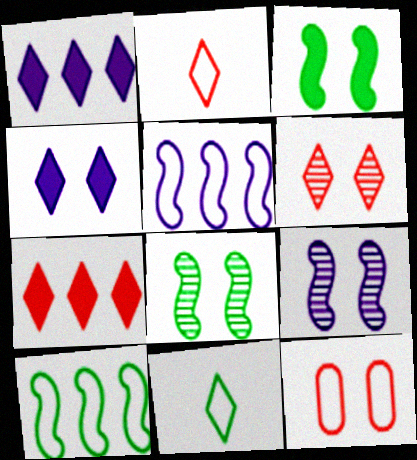[[1, 6, 11], 
[2, 6, 7], 
[4, 8, 12], 
[5, 11, 12]]